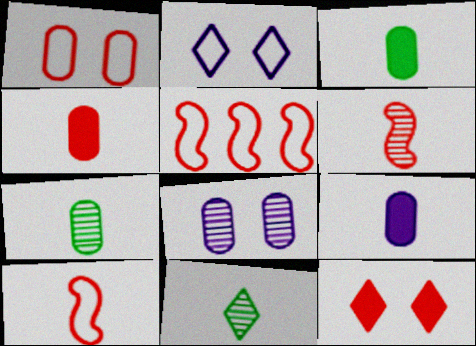[[3, 4, 9], 
[9, 10, 11]]